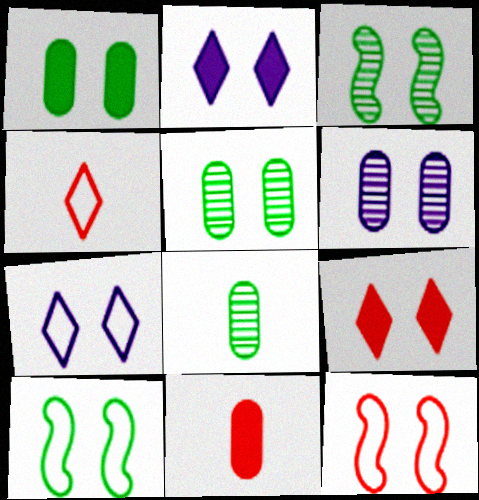[[2, 5, 12], 
[6, 9, 10]]